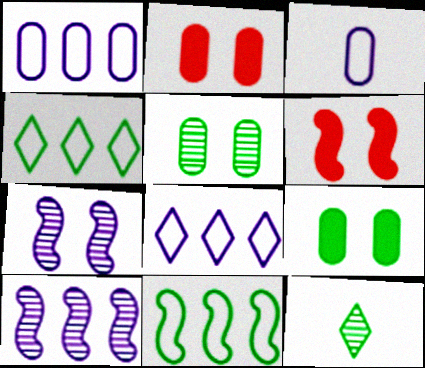[[1, 6, 12], 
[9, 11, 12]]